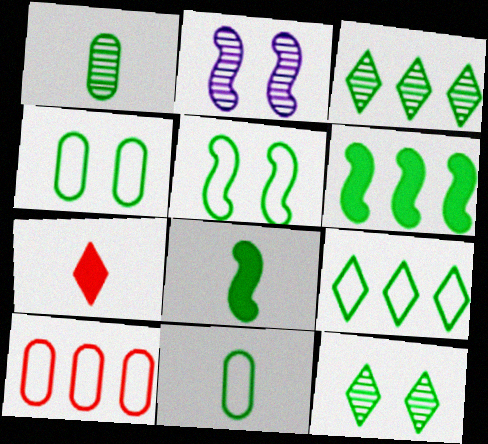[[3, 4, 8], 
[5, 9, 11], 
[6, 11, 12]]